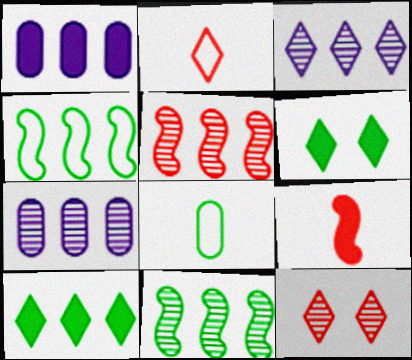[[1, 6, 9], 
[2, 3, 6], 
[6, 8, 11]]